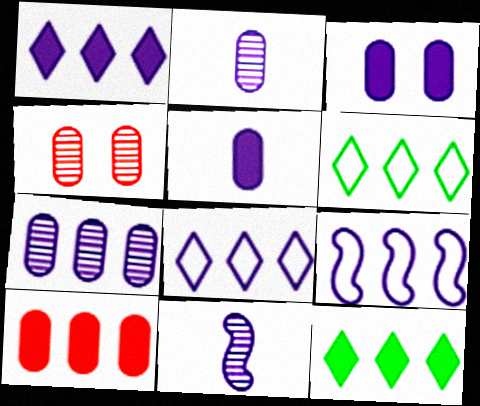[[1, 7, 9], 
[3, 8, 11]]